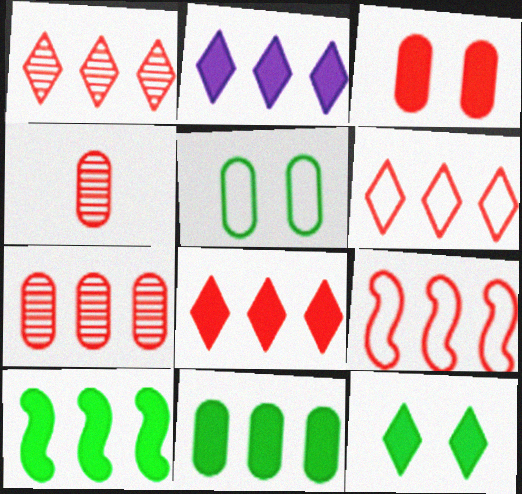[[1, 6, 8], 
[7, 8, 9]]